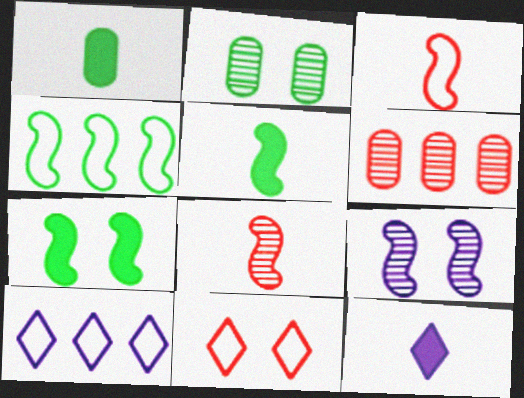[]